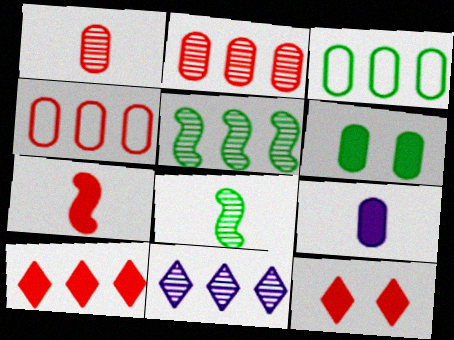[[2, 5, 11]]